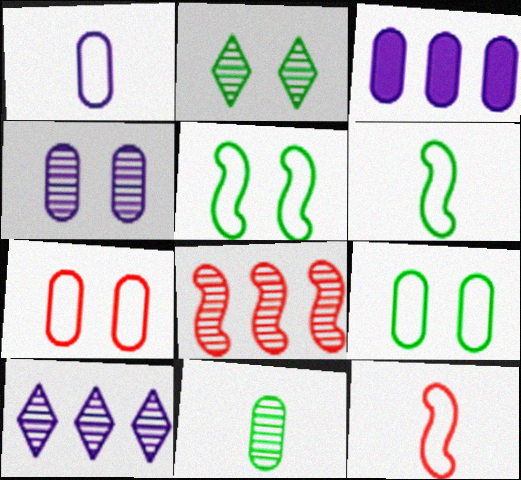[[1, 3, 4], 
[2, 3, 12], 
[3, 7, 11]]